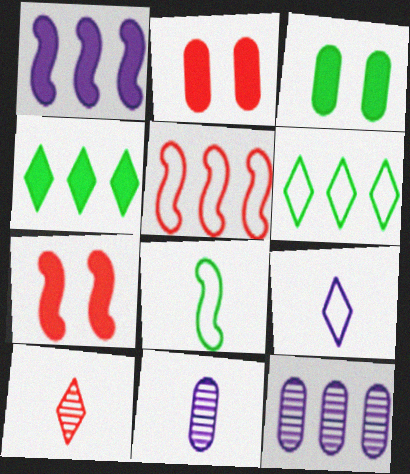[[2, 5, 10], 
[4, 5, 12], 
[6, 7, 11]]